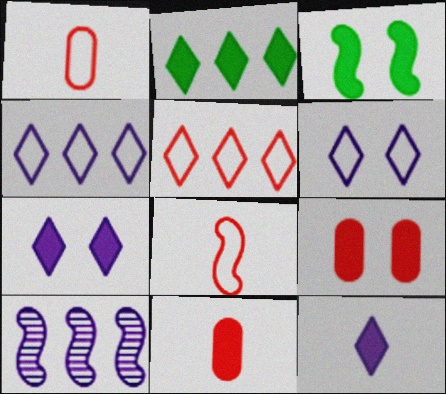[[3, 7, 9], 
[3, 8, 10]]